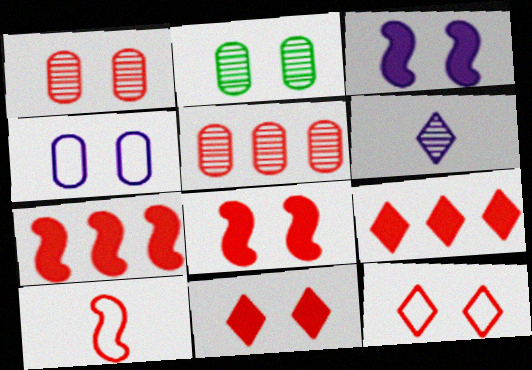[[1, 8, 12], 
[1, 9, 10], 
[2, 3, 12], 
[5, 10, 11]]